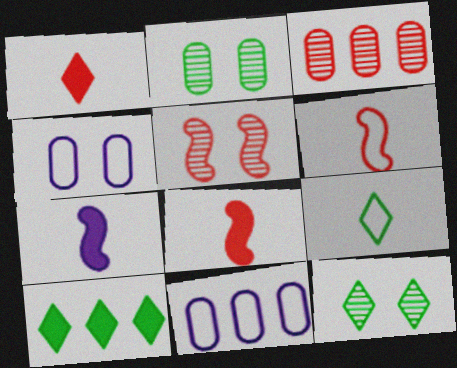[[8, 11, 12], 
[9, 10, 12]]